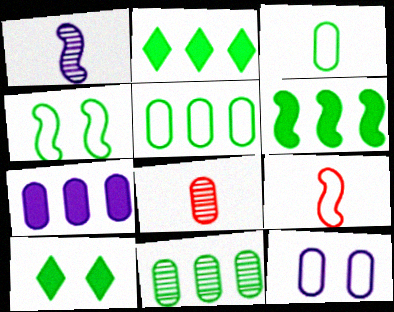[]